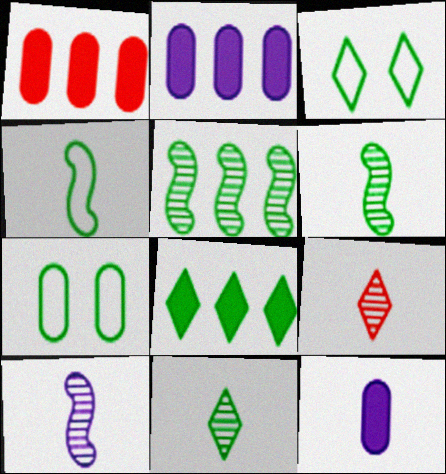[[1, 3, 10], 
[3, 8, 11], 
[4, 9, 12], 
[6, 7, 8]]